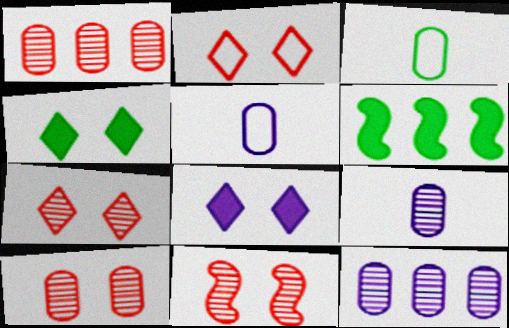[[2, 6, 9], 
[5, 6, 7], 
[7, 10, 11]]